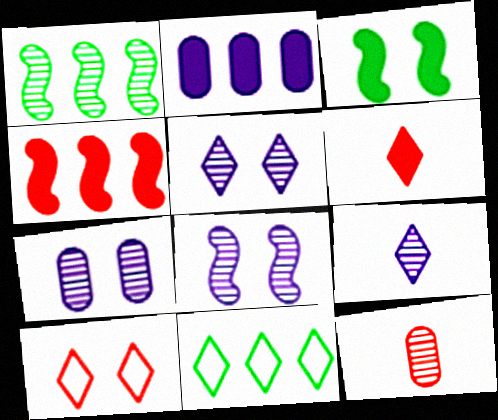[[1, 5, 12], 
[2, 3, 6], 
[3, 7, 10], 
[4, 10, 12], 
[5, 6, 11], 
[5, 7, 8]]